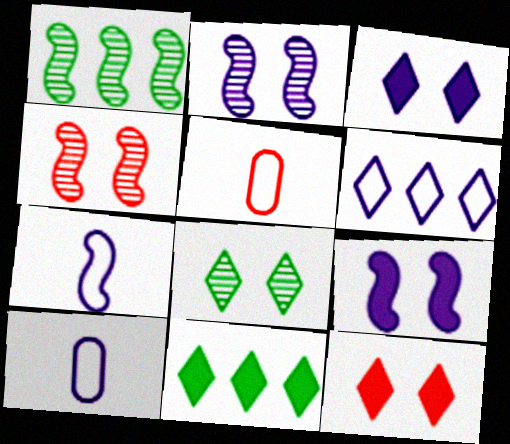[[1, 3, 5], 
[1, 10, 12], 
[2, 5, 11], 
[4, 10, 11]]